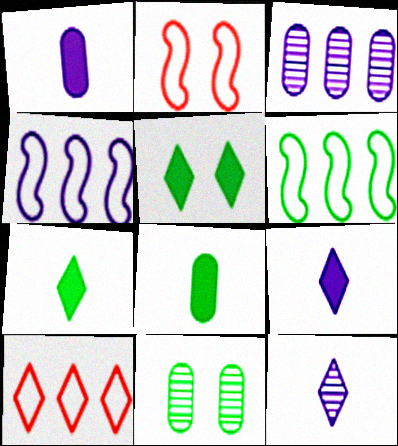[[2, 3, 7], 
[5, 10, 12], 
[6, 7, 11]]